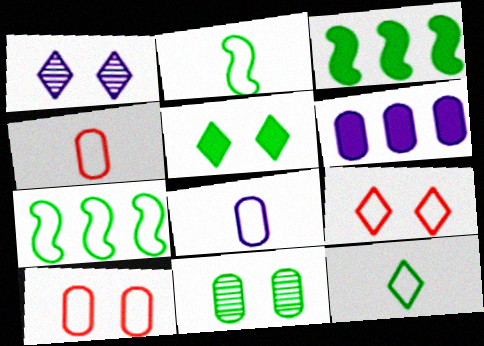[[1, 3, 4], 
[1, 5, 9], 
[3, 11, 12], 
[4, 6, 11], 
[7, 8, 9]]